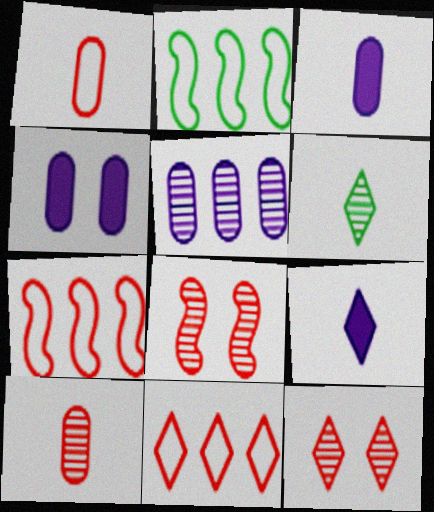[[2, 3, 12], 
[4, 6, 7], 
[5, 6, 8]]